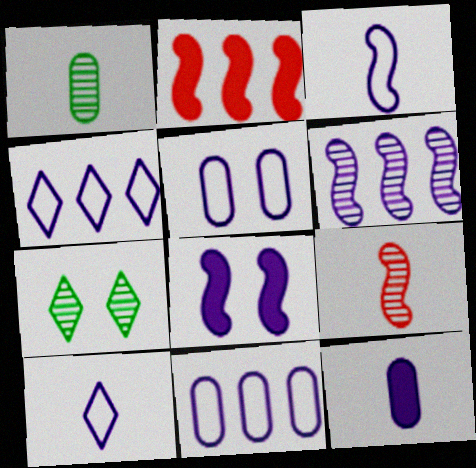[[3, 4, 5], 
[3, 6, 8]]